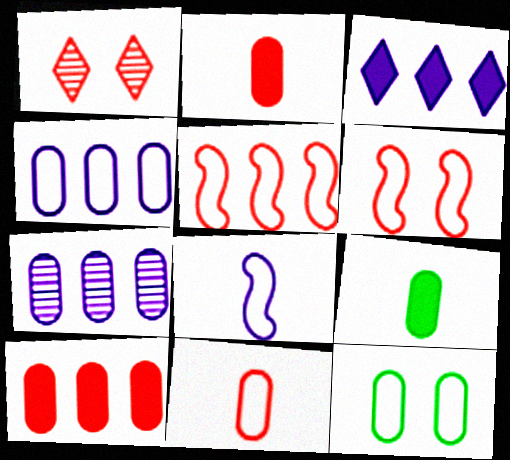[[1, 2, 5], 
[2, 7, 12], 
[4, 11, 12]]